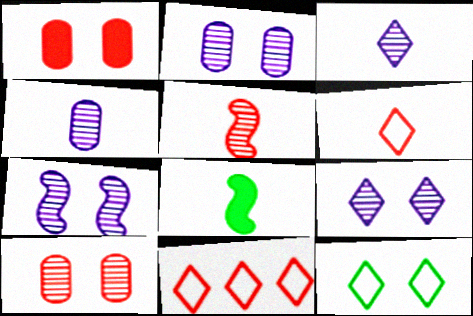[[1, 5, 11], 
[1, 7, 12], 
[2, 7, 9], 
[2, 8, 11], 
[4, 6, 8]]